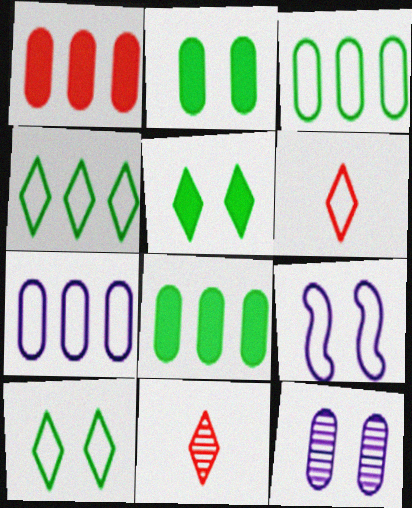[[3, 6, 9], 
[8, 9, 11]]